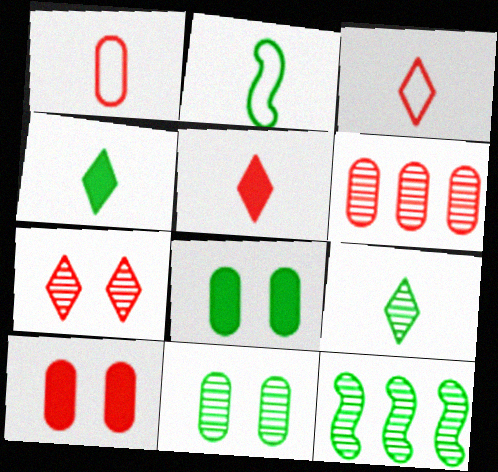[[1, 6, 10], 
[9, 11, 12]]